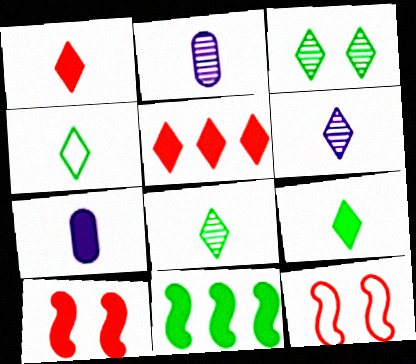[[1, 4, 6], 
[4, 8, 9]]